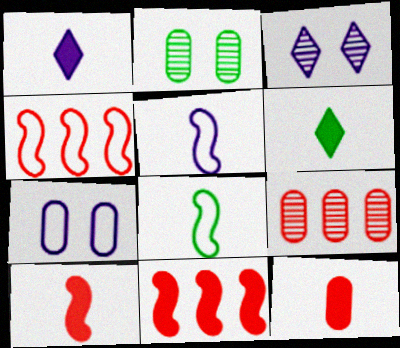[[1, 2, 4]]